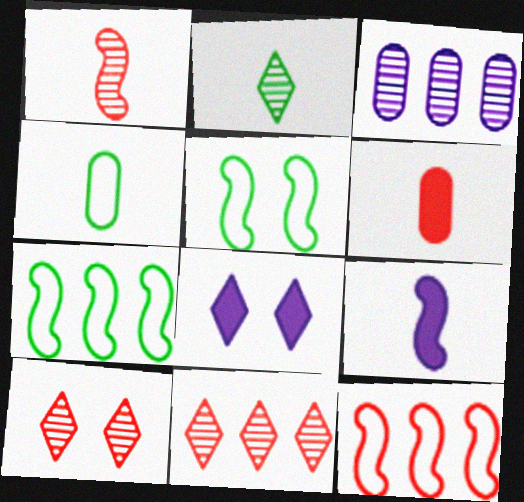[[6, 10, 12]]